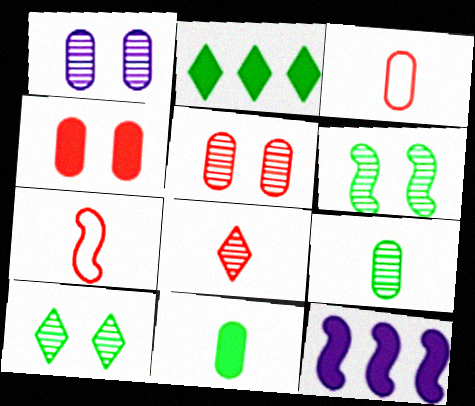[[1, 2, 7], 
[3, 10, 12], 
[6, 7, 12]]